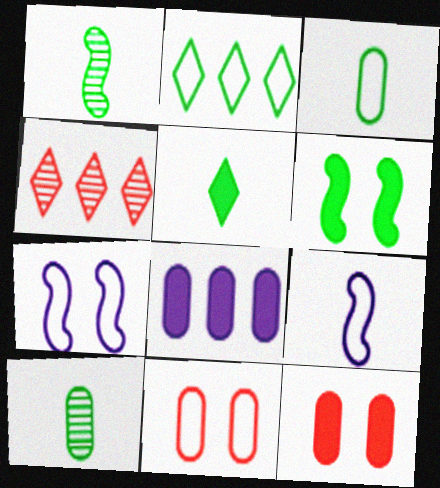[[1, 3, 5], 
[2, 6, 10], 
[2, 9, 11], 
[8, 10, 11]]